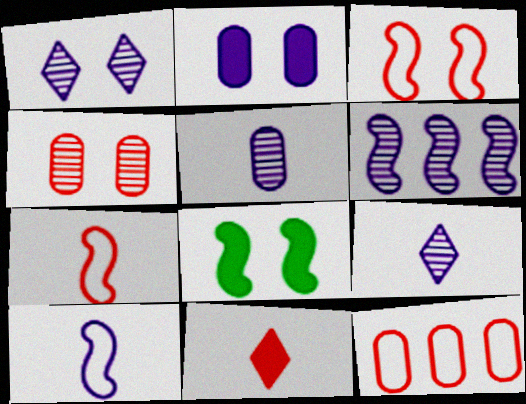[[1, 5, 6], 
[6, 7, 8], 
[8, 9, 12]]